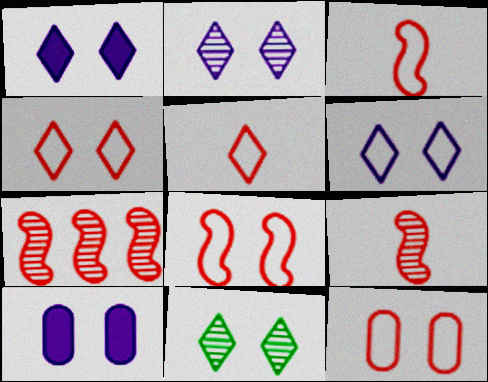[[1, 2, 6], 
[1, 4, 11], 
[4, 8, 12], 
[8, 10, 11]]